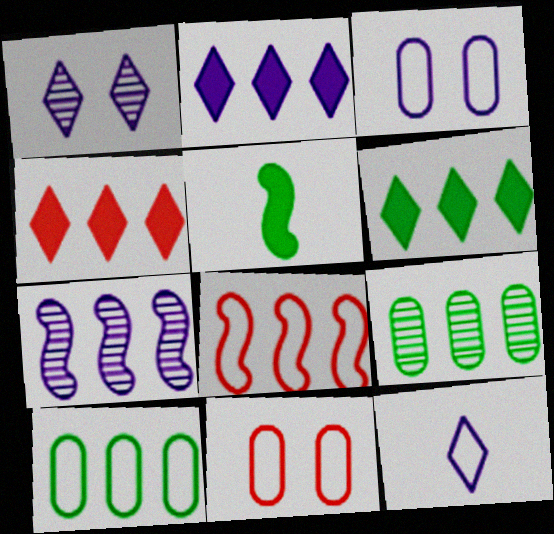[[1, 2, 12], 
[2, 4, 6], 
[2, 8, 9], 
[4, 7, 10]]